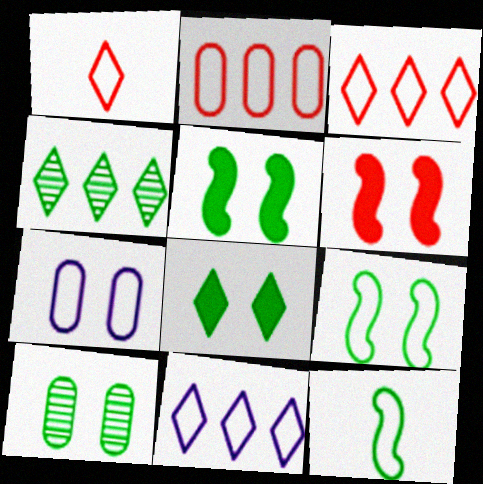[[3, 7, 12], 
[8, 9, 10]]